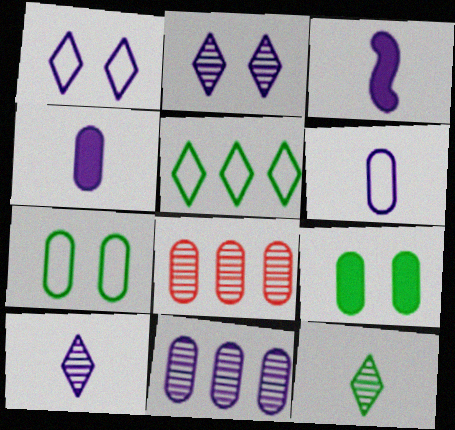[[1, 3, 11], 
[3, 6, 10], 
[4, 7, 8], 
[6, 8, 9]]